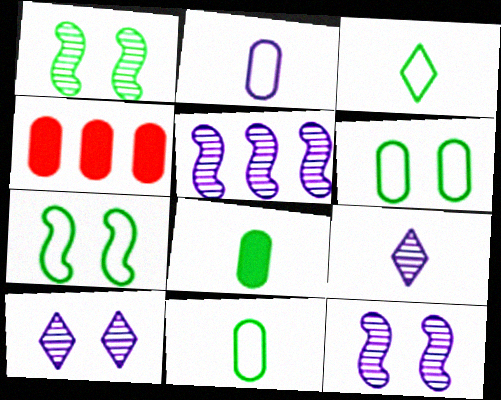[[3, 4, 12], 
[4, 7, 9]]